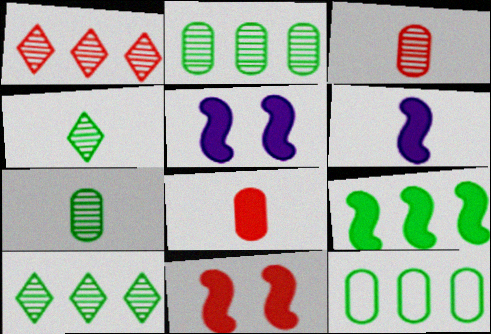[[6, 9, 11], 
[9, 10, 12]]